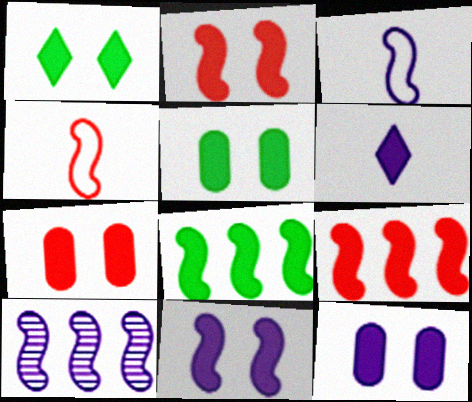[[1, 2, 12], 
[1, 7, 11], 
[3, 10, 11], 
[5, 6, 9], 
[5, 7, 12], 
[6, 7, 8]]